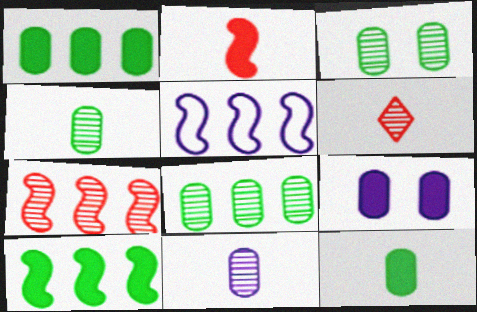[[3, 4, 8], 
[5, 7, 10]]